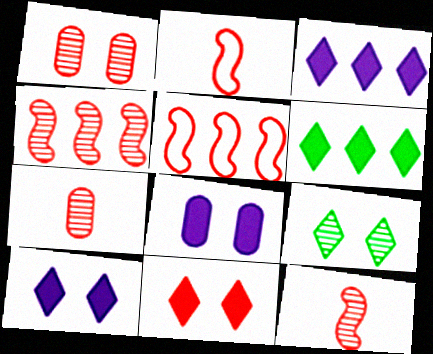[[5, 7, 11]]